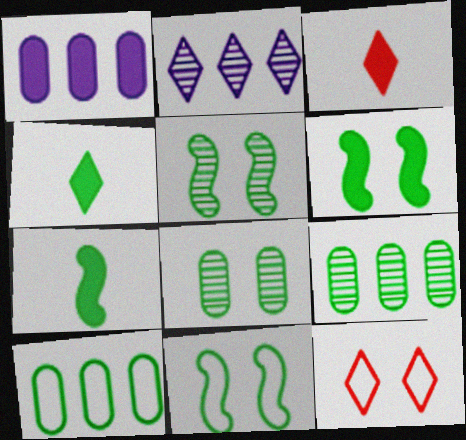[[1, 3, 6], 
[2, 4, 12], 
[4, 5, 10], 
[4, 9, 11], 
[5, 6, 11]]